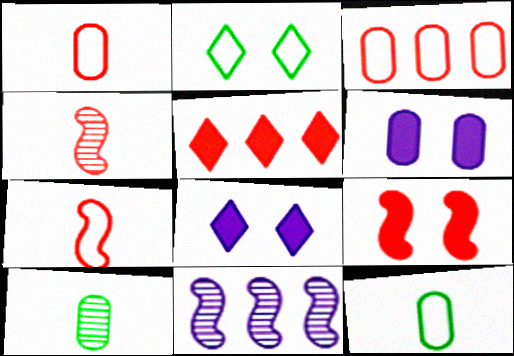[[3, 6, 10]]